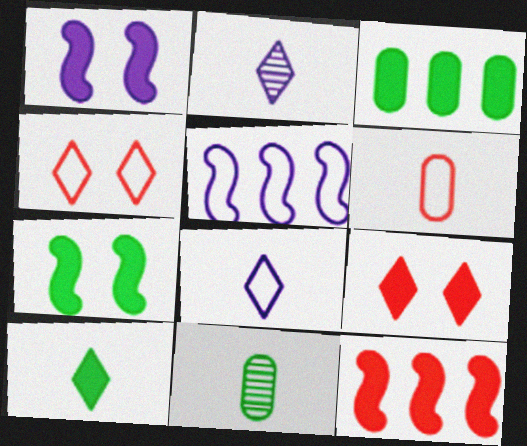[[3, 7, 10], 
[5, 9, 11]]